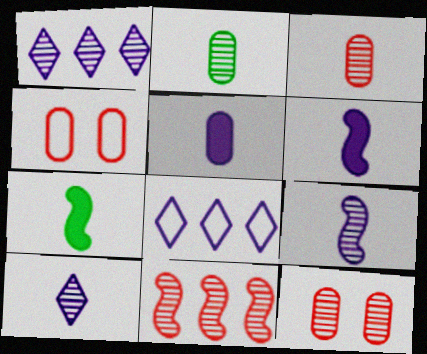[[1, 4, 7], 
[7, 8, 12]]